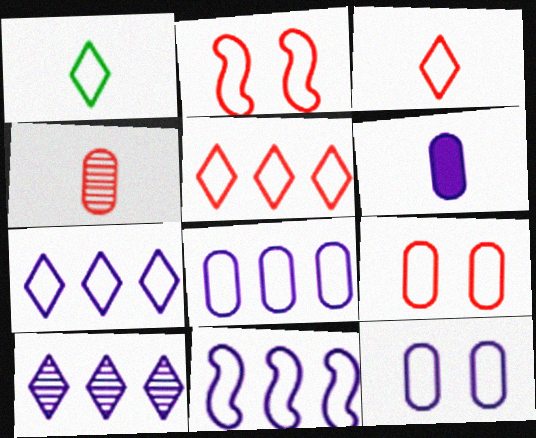[[1, 2, 8], 
[1, 9, 11], 
[7, 8, 11]]